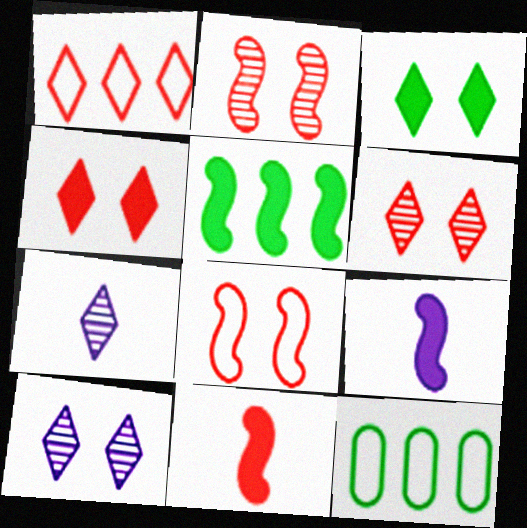[[1, 3, 7], 
[6, 9, 12], 
[10, 11, 12]]